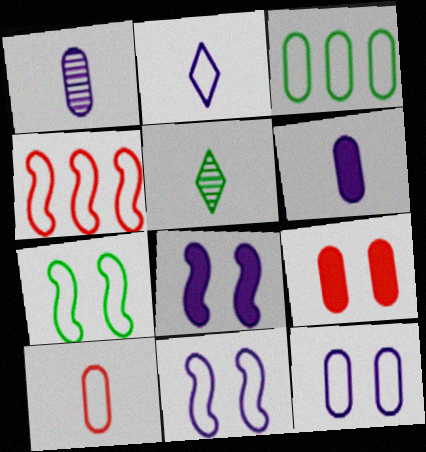[[1, 3, 9], 
[3, 10, 12]]